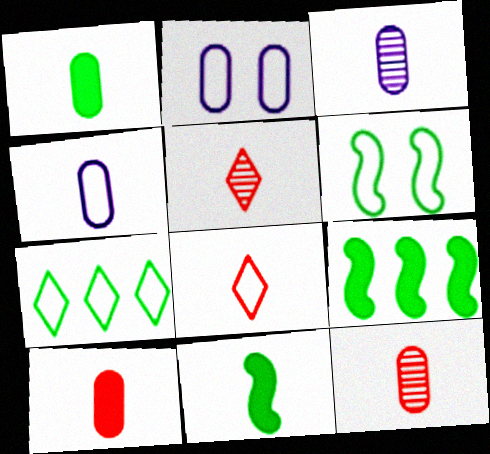[[1, 4, 12], 
[2, 5, 9], 
[3, 8, 11], 
[4, 5, 11]]